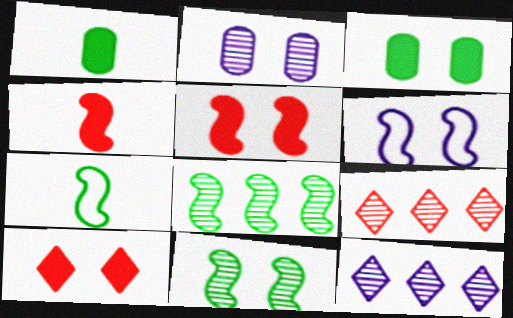[[1, 6, 9], 
[4, 6, 8], 
[5, 6, 11]]